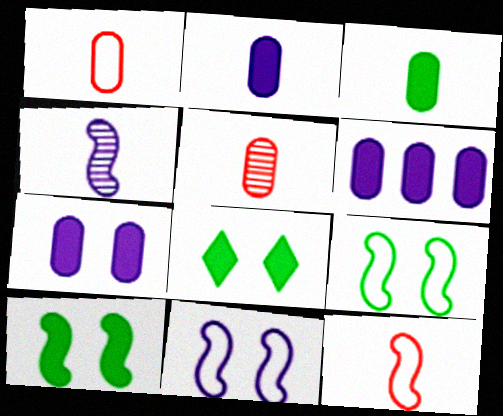[[2, 6, 7]]